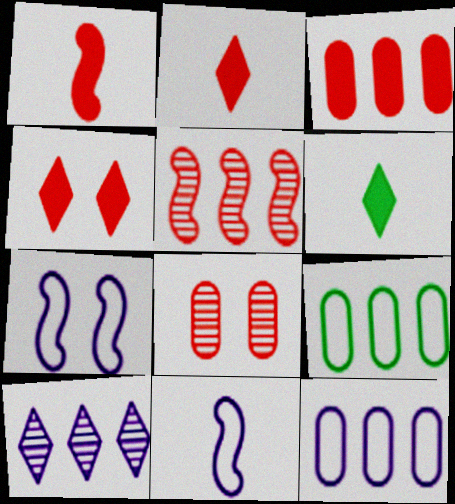[[1, 3, 4]]